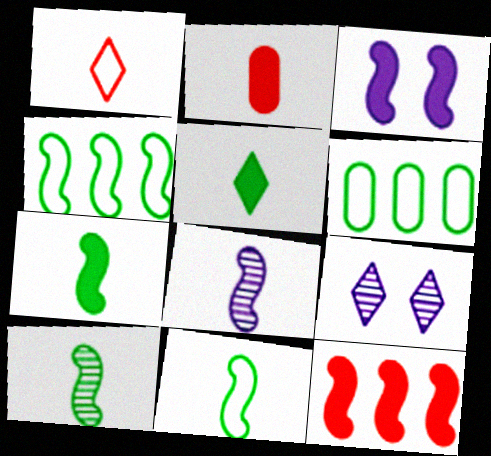[[2, 4, 9], 
[3, 7, 12], 
[7, 10, 11]]